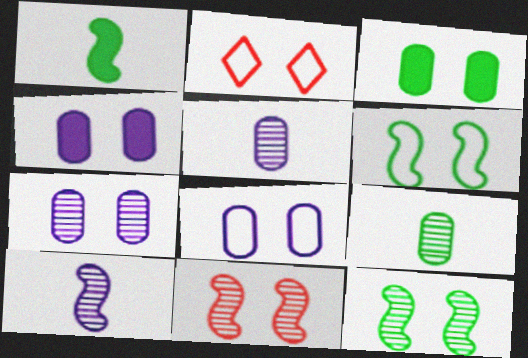[[2, 4, 12], 
[2, 6, 8], 
[4, 7, 8]]